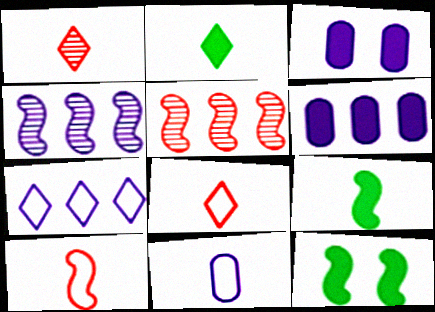[[1, 9, 11], 
[4, 6, 7], 
[4, 10, 12]]